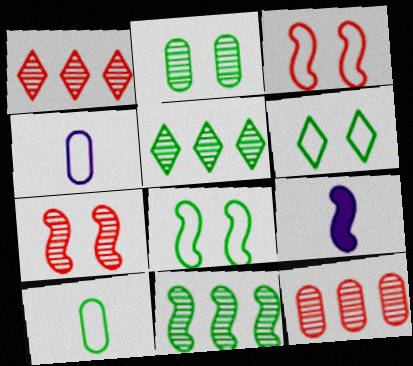[[3, 9, 11], 
[6, 9, 12]]